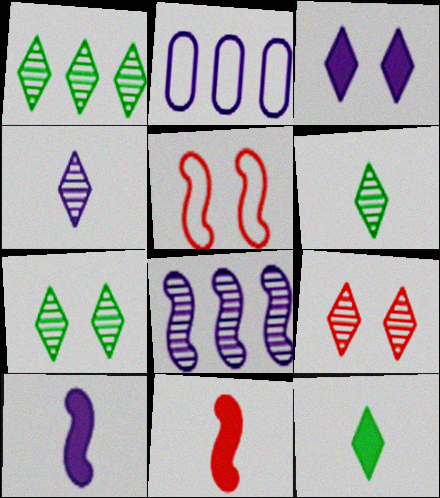[[1, 4, 9], 
[1, 6, 7], 
[2, 7, 11]]